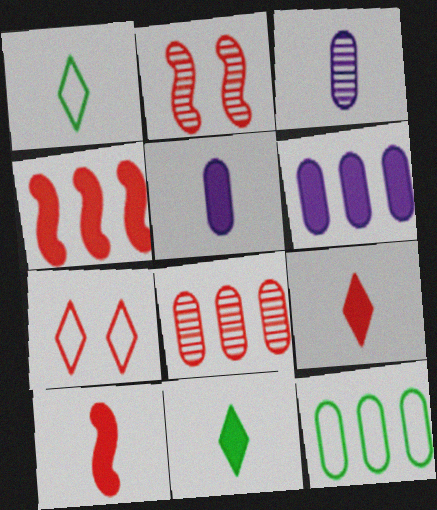[[1, 2, 6], 
[1, 3, 10], 
[5, 10, 11], 
[6, 8, 12], 
[7, 8, 10]]